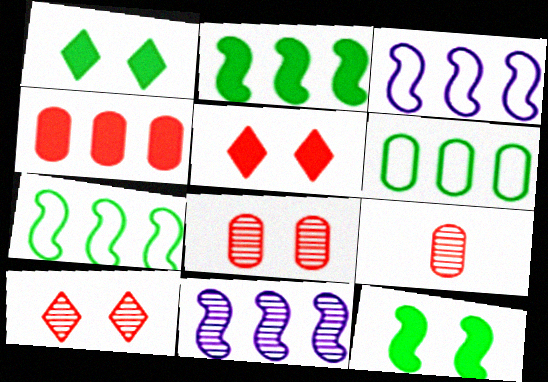[[1, 3, 9]]